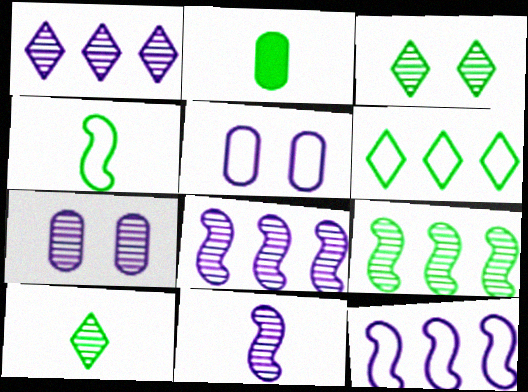[[1, 7, 11], 
[2, 4, 10]]